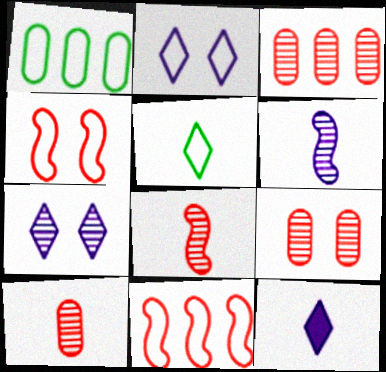[[3, 9, 10]]